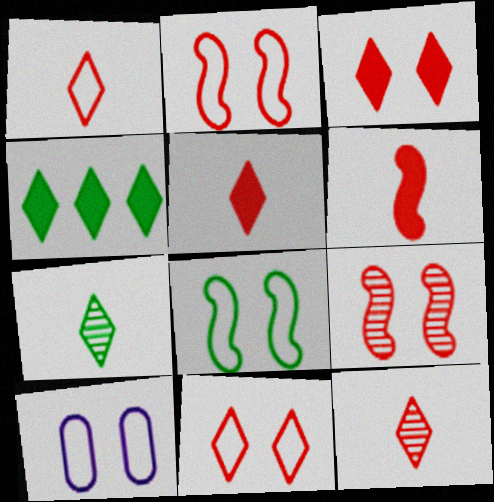[[1, 5, 12], 
[8, 10, 11]]